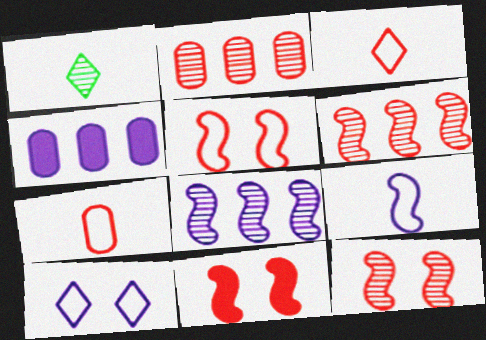[[1, 4, 5], 
[2, 3, 11], 
[5, 11, 12]]